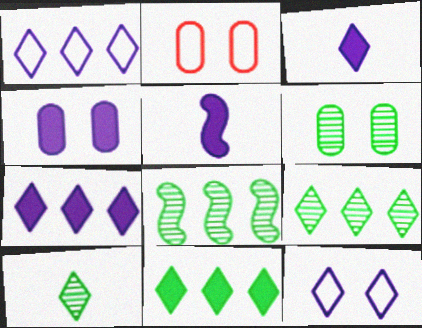[[2, 3, 8], 
[2, 4, 6], 
[2, 5, 9], 
[4, 5, 7], 
[6, 8, 10]]